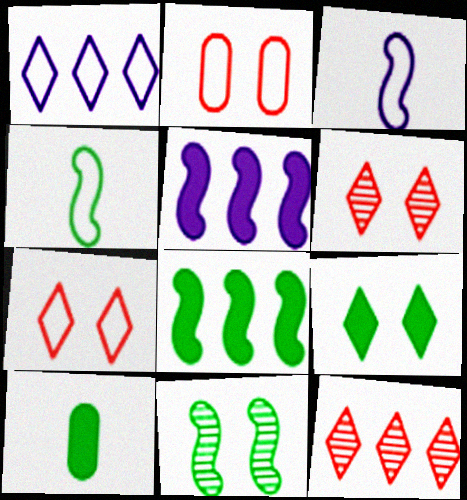[[1, 2, 4], 
[4, 8, 11], 
[8, 9, 10]]